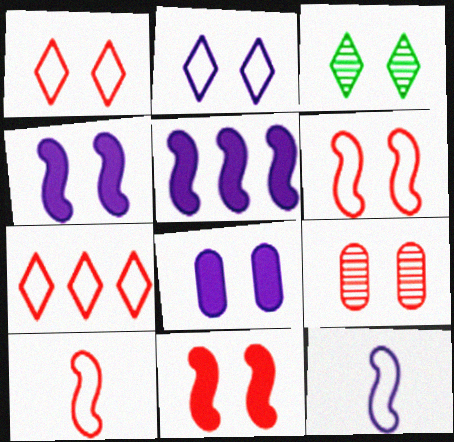[[1, 9, 11], 
[3, 6, 8]]